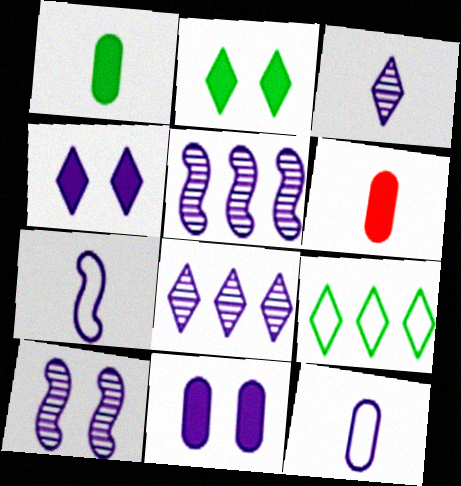[[4, 5, 12], 
[6, 9, 10], 
[7, 8, 11]]